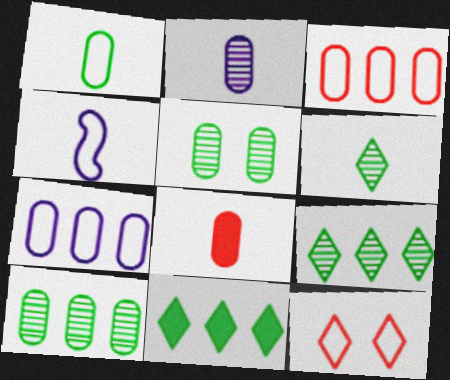[[1, 2, 8], 
[4, 6, 8], 
[5, 7, 8]]